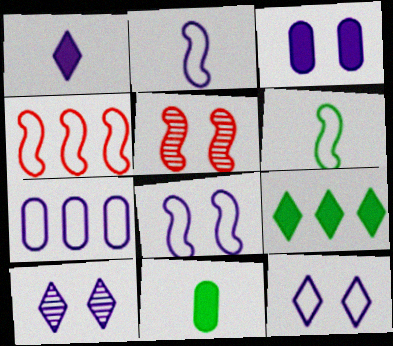[[2, 7, 12], 
[3, 8, 10], 
[4, 6, 8], 
[4, 10, 11]]